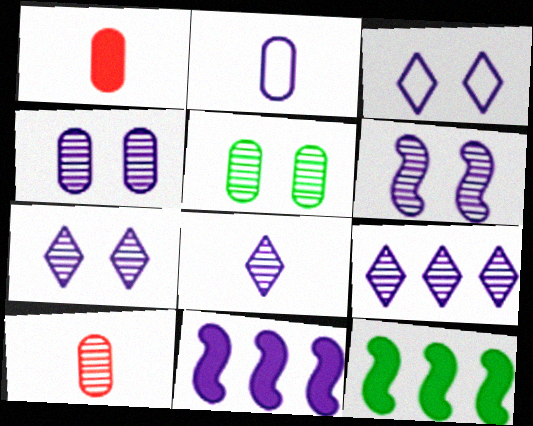[[2, 7, 11], 
[3, 10, 12], 
[4, 6, 7], 
[7, 8, 9]]